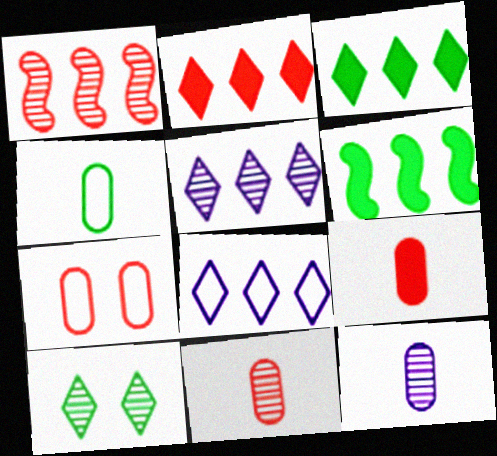[[1, 10, 12], 
[4, 6, 10], 
[4, 9, 12]]